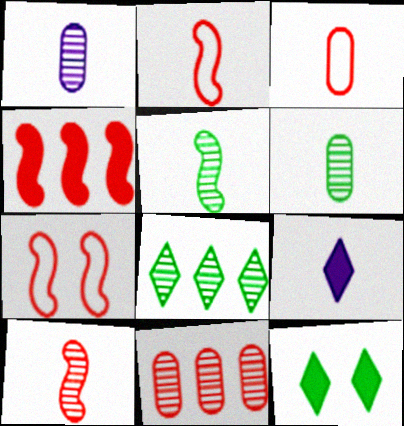[[2, 6, 9], 
[3, 5, 9], 
[4, 7, 10]]